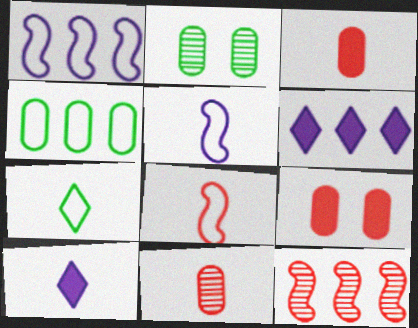[[2, 6, 8], 
[4, 6, 12]]